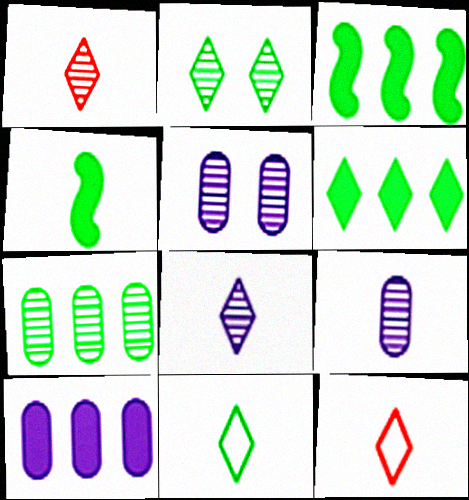[[2, 6, 11], 
[3, 5, 12], 
[4, 9, 12]]